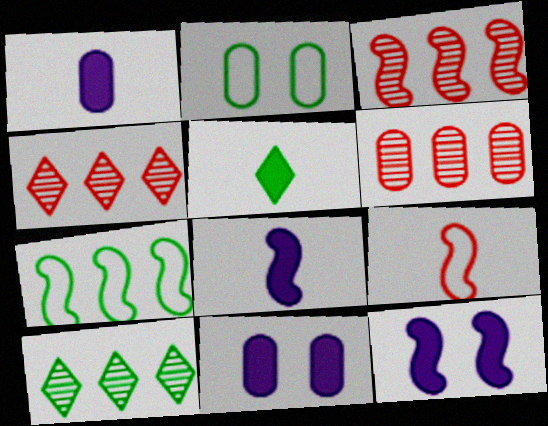[[1, 2, 6], 
[2, 4, 8], 
[3, 4, 6], 
[9, 10, 11]]